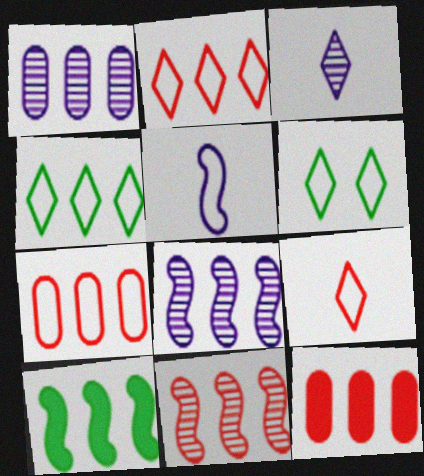[[1, 2, 10], 
[2, 11, 12], 
[4, 8, 12], 
[5, 6, 7]]